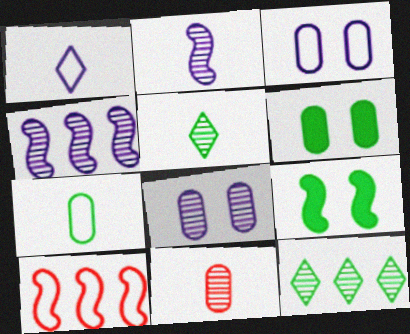[[2, 5, 11], 
[2, 9, 10], 
[7, 9, 12]]